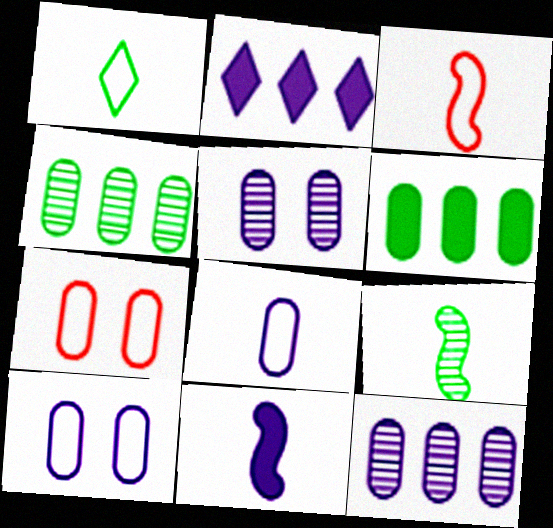[[1, 3, 8], 
[2, 7, 9], 
[3, 9, 11]]